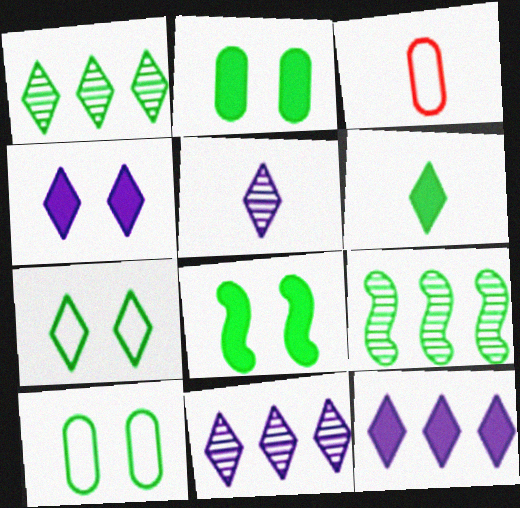[[1, 6, 7], 
[3, 4, 9], 
[3, 8, 11], 
[6, 9, 10]]